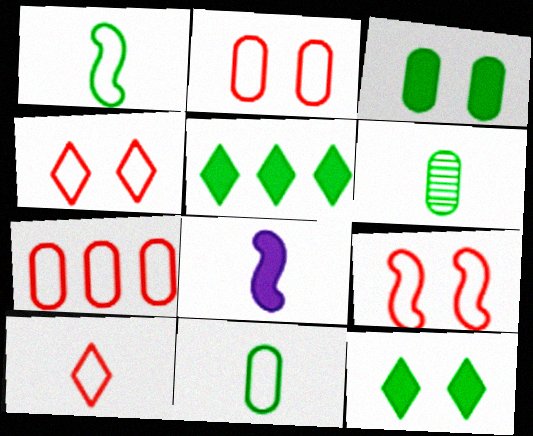[[2, 4, 9], 
[6, 8, 10], 
[7, 9, 10]]